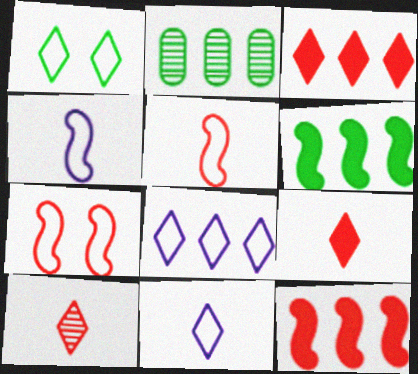[[2, 8, 12]]